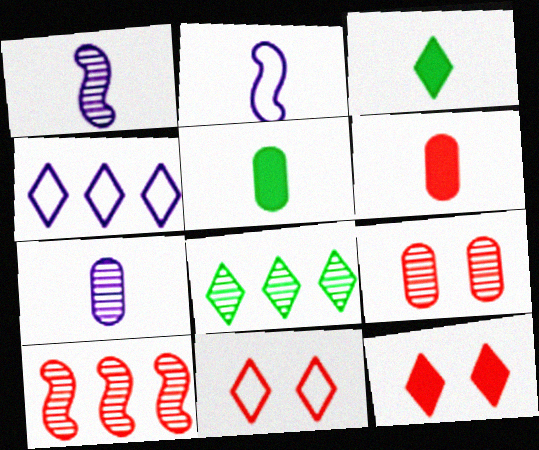[[1, 8, 9], 
[6, 10, 11]]